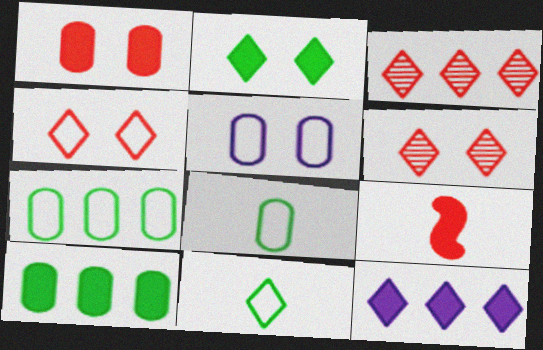[[6, 11, 12]]